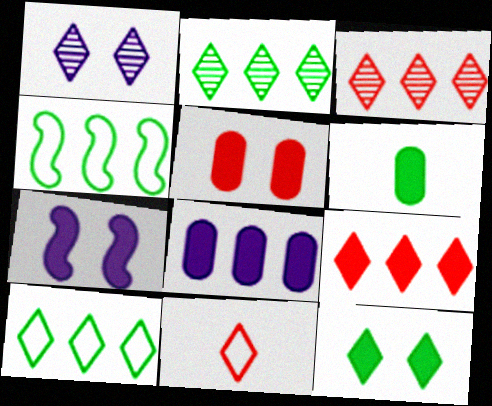[[3, 4, 8], 
[5, 6, 8], 
[5, 7, 12], 
[6, 7, 9]]